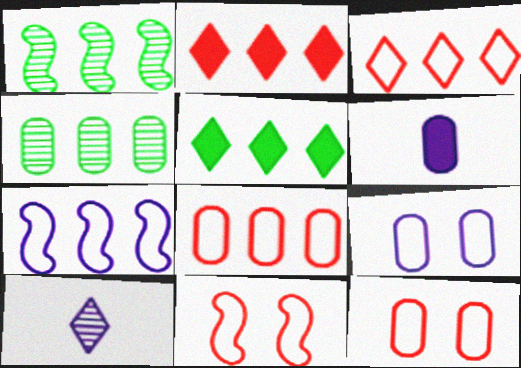[[2, 4, 7], 
[4, 6, 12]]